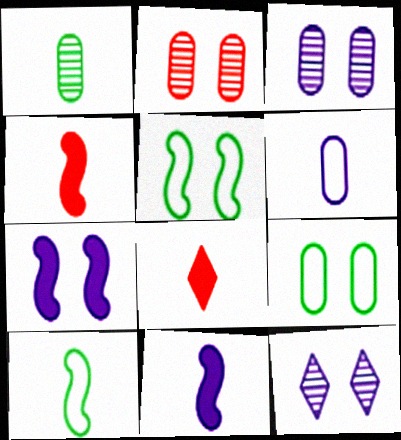[]